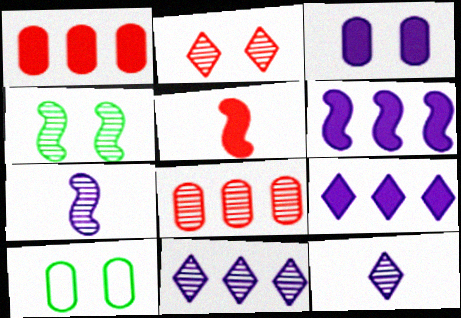[[4, 8, 12], 
[5, 10, 11]]